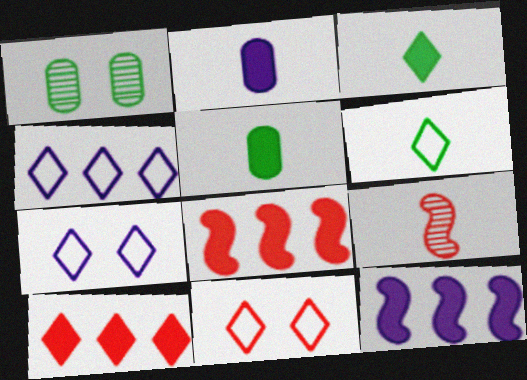[[2, 6, 9], 
[4, 6, 11]]